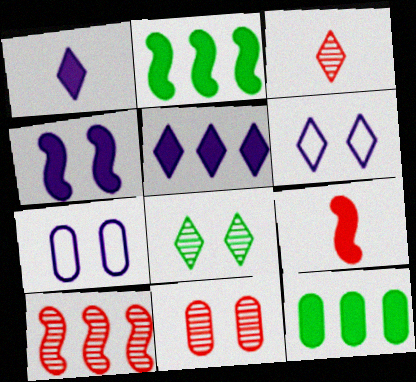[[2, 3, 7], 
[2, 4, 9], 
[3, 10, 11]]